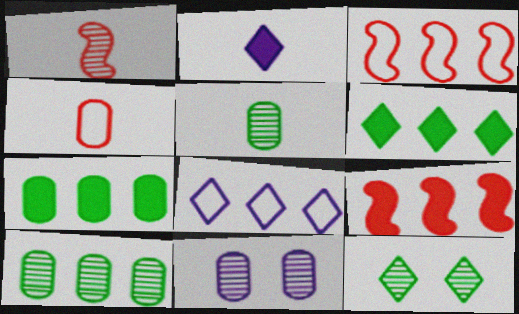[[4, 7, 11], 
[8, 9, 10]]